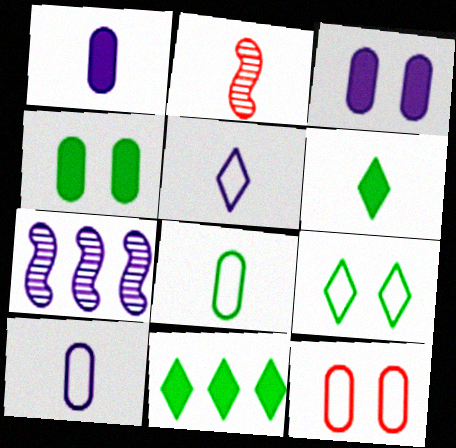[[2, 6, 10], 
[3, 5, 7], 
[6, 7, 12]]